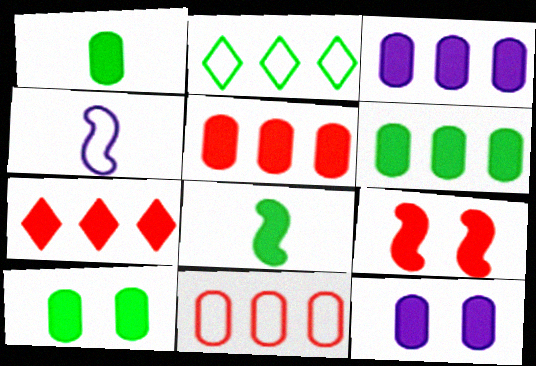[[1, 5, 12], 
[1, 6, 10], 
[3, 5, 6], 
[7, 8, 12]]